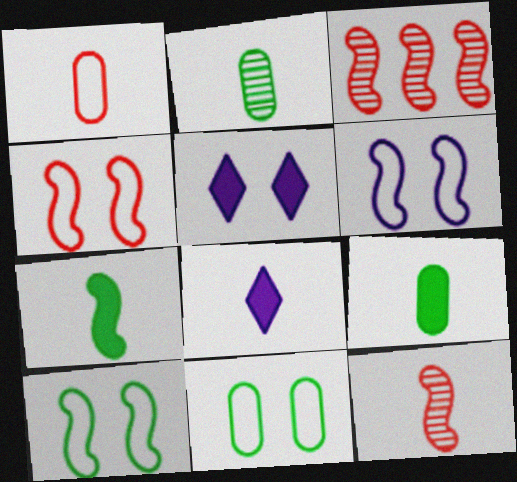[[3, 6, 7], 
[3, 8, 11], 
[4, 6, 10]]